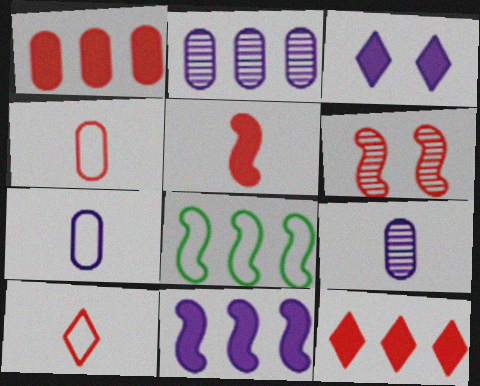[[1, 6, 10], 
[2, 8, 12], 
[4, 6, 12]]